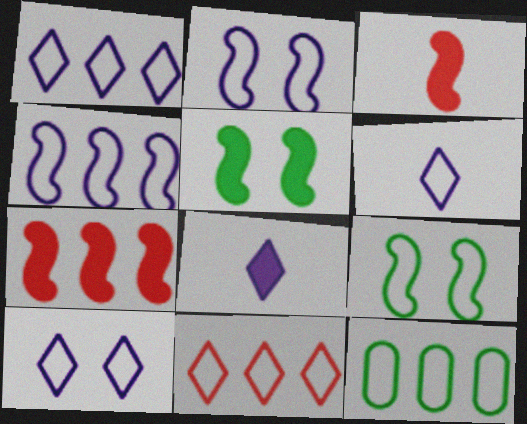[[1, 6, 10], 
[4, 11, 12]]